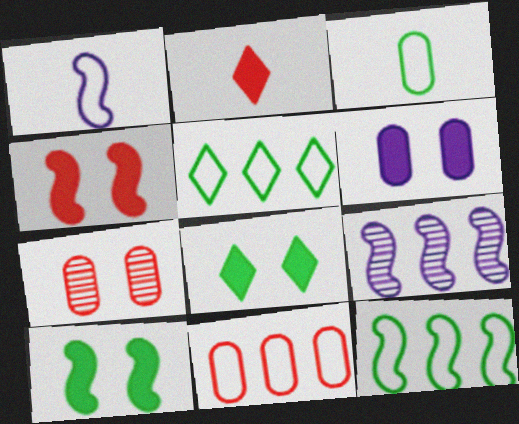[[4, 6, 8]]